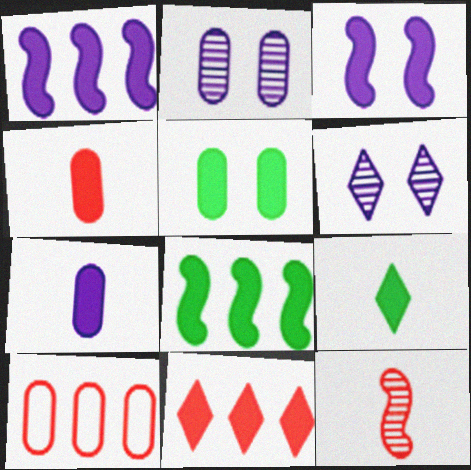[[5, 8, 9]]